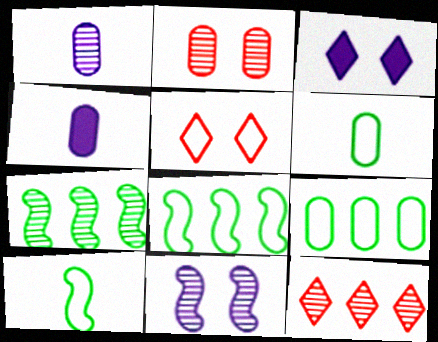[[2, 4, 9], 
[4, 5, 7]]